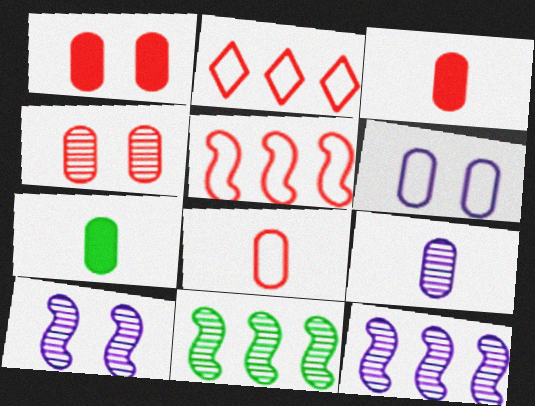[[2, 7, 10], 
[7, 8, 9]]